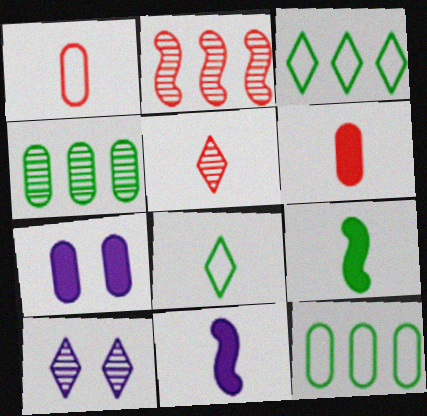[[1, 4, 7], 
[2, 7, 8]]